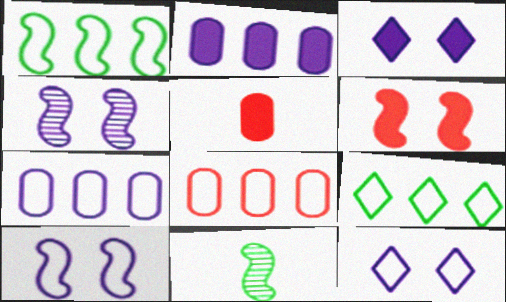[[3, 8, 11], 
[4, 5, 9]]